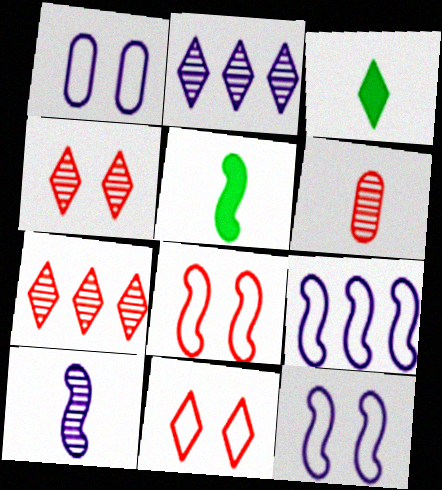[[1, 5, 7], 
[2, 3, 11]]